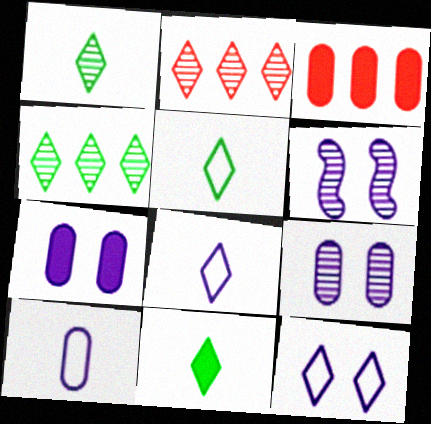[[1, 5, 11], 
[2, 11, 12], 
[3, 5, 6], 
[6, 7, 12]]